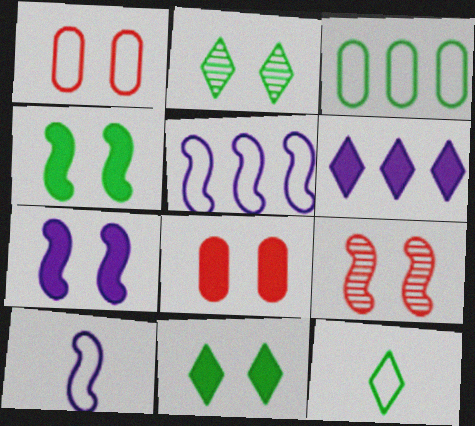[[1, 2, 7], 
[1, 5, 12], 
[7, 8, 11]]